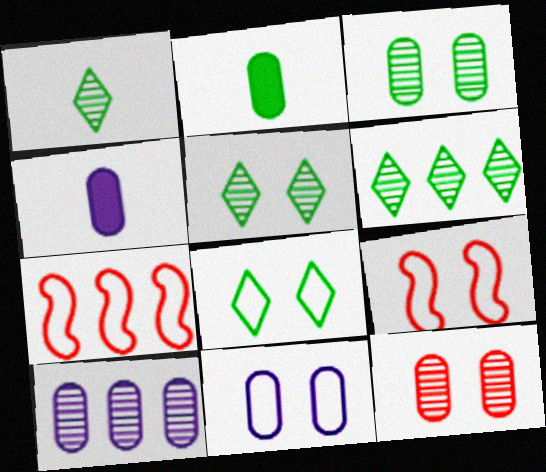[[1, 5, 6], 
[4, 5, 7], 
[4, 6, 9], 
[4, 10, 11], 
[8, 9, 11]]